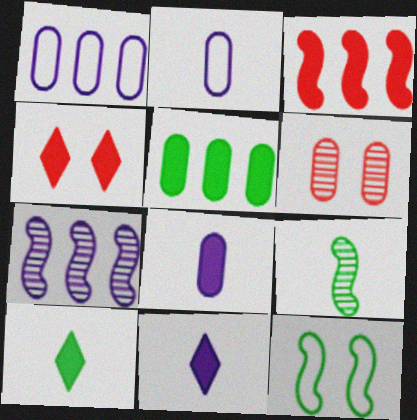[[1, 4, 9], 
[2, 5, 6]]